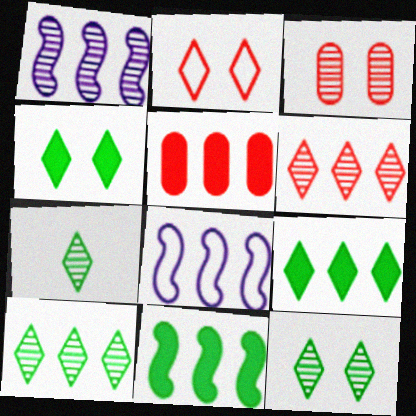[[1, 3, 7], 
[5, 8, 10], 
[7, 10, 12]]